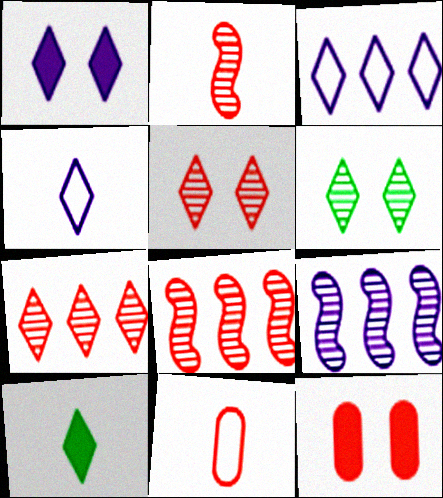[[3, 5, 10]]